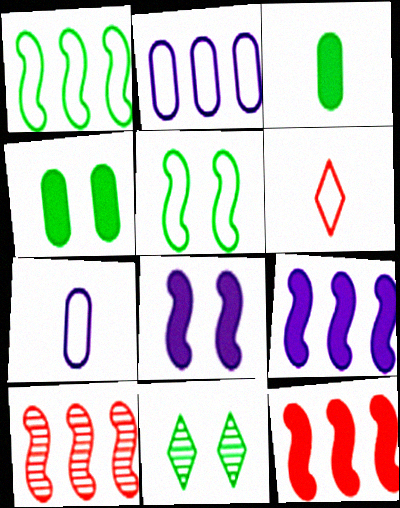[[1, 3, 11], 
[1, 9, 10], 
[2, 5, 6], 
[4, 5, 11], 
[7, 11, 12]]